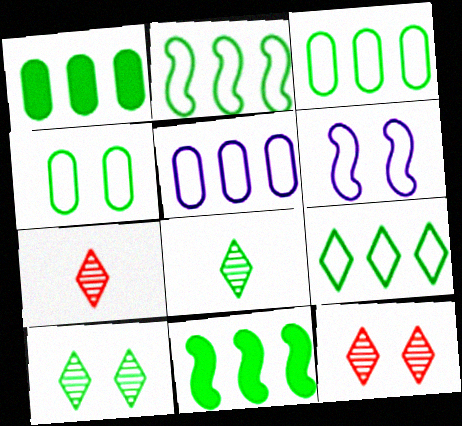[[1, 6, 7], 
[2, 3, 9], 
[4, 8, 11]]